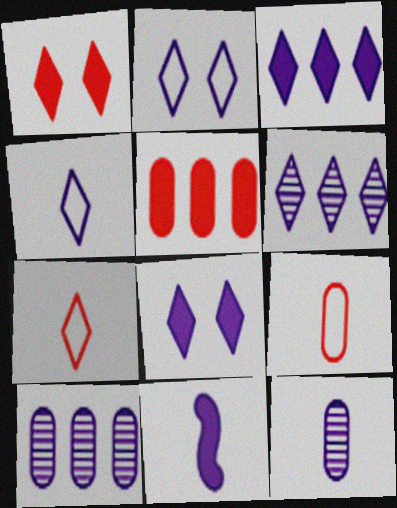[[2, 10, 11], 
[4, 6, 8], 
[4, 11, 12]]